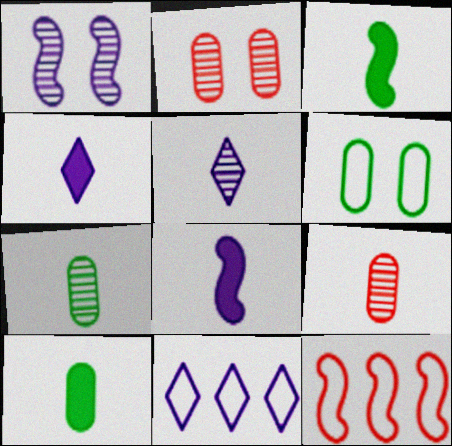[[1, 3, 12], 
[2, 3, 11]]